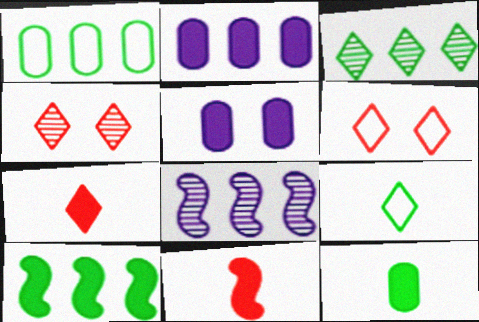[[1, 3, 10], 
[5, 7, 10], 
[6, 8, 12]]